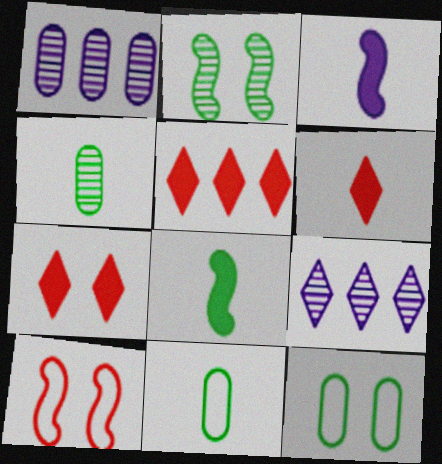[[5, 6, 7]]